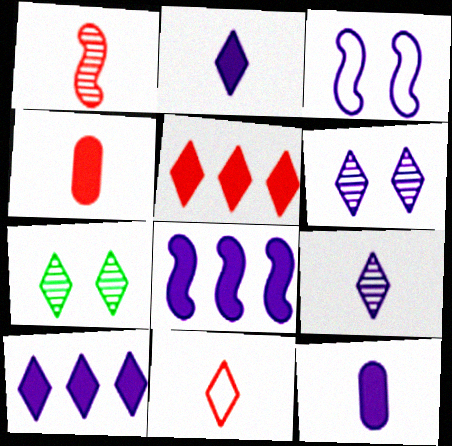[[1, 4, 11], 
[7, 10, 11]]